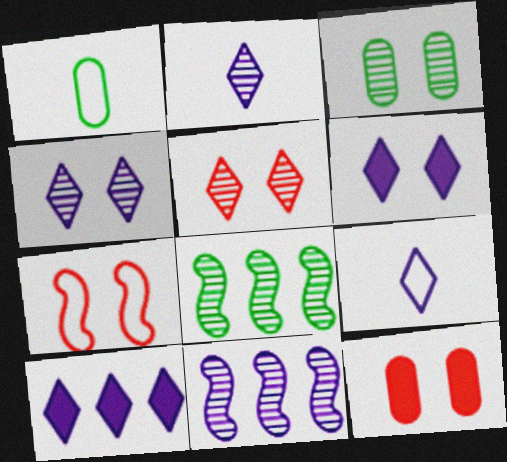[[3, 6, 7], 
[4, 9, 10], 
[5, 7, 12], 
[8, 9, 12]]